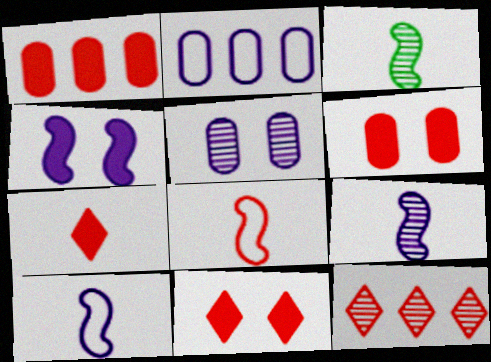[[2, 3, 11], 
[3, 5, 12], 
[6, 8, 12]]